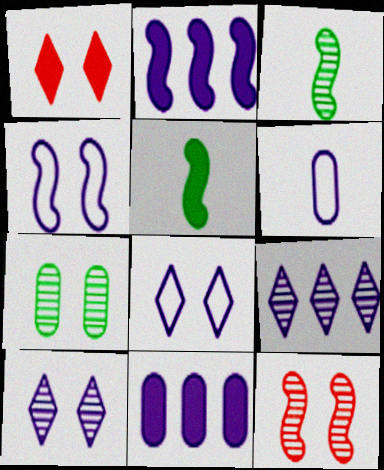[[1, 4, 7], 
[1, 5, 11], 
[2, 6, 10], 
[7, 10, 12]]